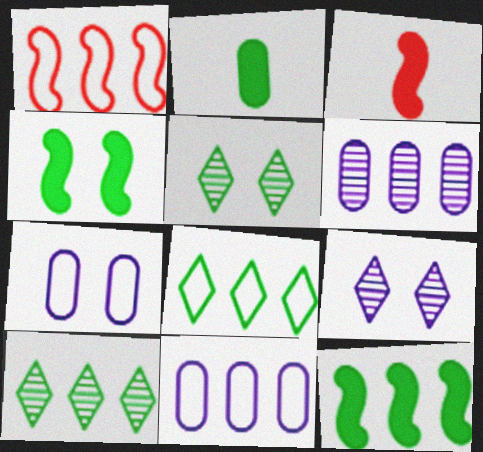[[1, 2, 9], 
[1, 8, 11], 
[3, 5, 11], 
[3, 7, 10]]